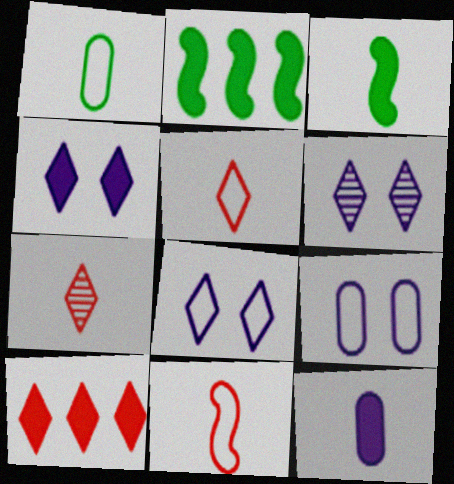[[2, 7, 9], 
[4, 6, 8]]